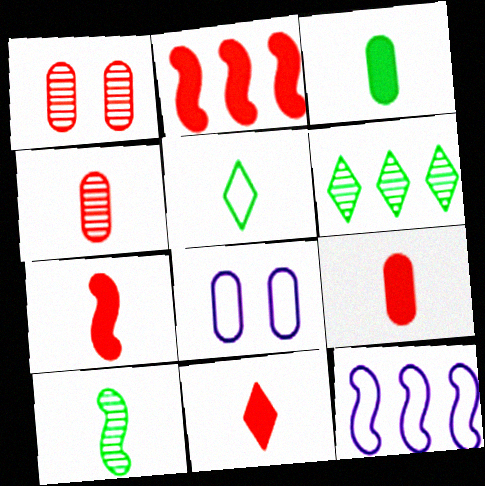[[3, 5, 10], 
[6, 7, 8], 
[7, 9, 11]]